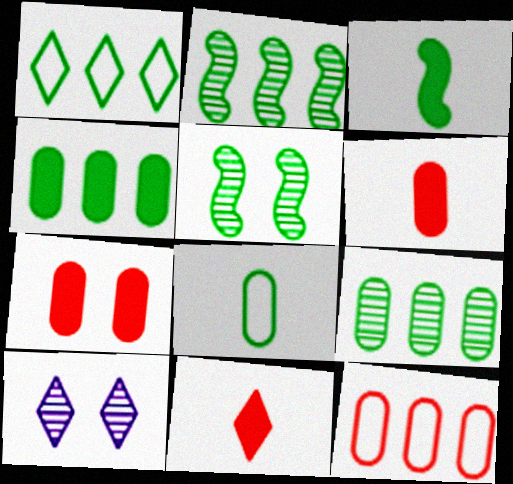[[1, 2, 4], 
[1, 10, 11], 
[3, 10, 12]]